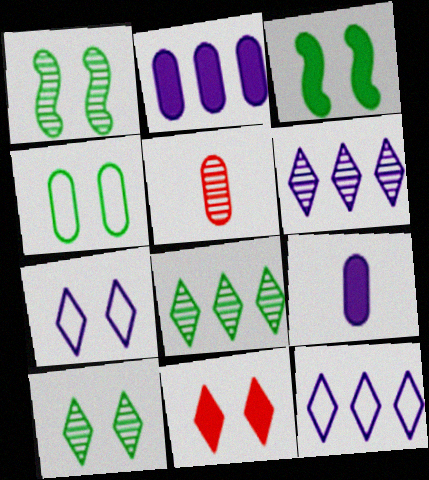[[1, 5, 6], 
[2, 4, 5], 
[3, 4, 10], 
[3, 5, 12], 
[7, 10, 11]]